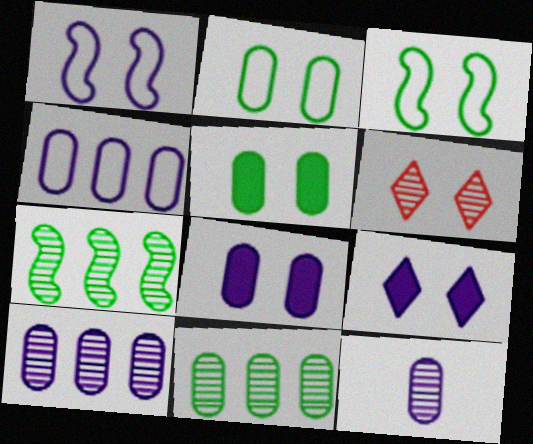[[1, 5, 6], 
[3, 6, 8], 
[4, 8, 12], 
[6, 7, 12]]